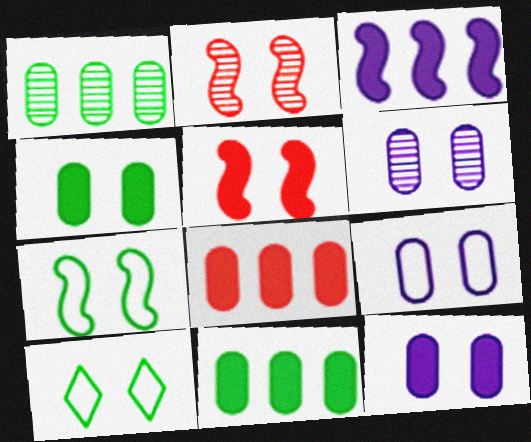[[2, 10, 12], 
[5, 6, 10], 
[6, 9, 12]]